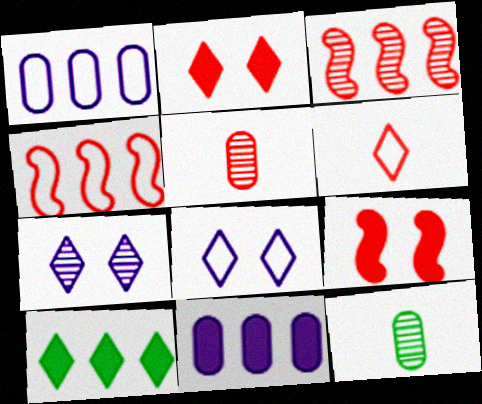[[1, 3, 10], 
[2, 4, 5], 
[3, 7, 12], 
[6, 7, 10]]